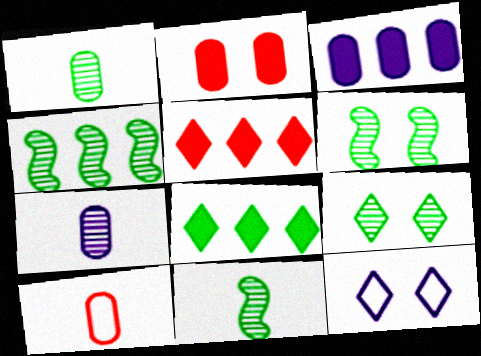[[1, 4, 9], 
[2, 6, 12], 
[4, 6, 11]]